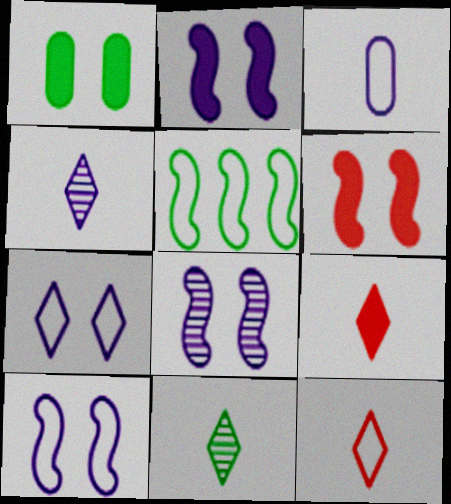[[1, 5, 11], 
[2, 8, 10]]